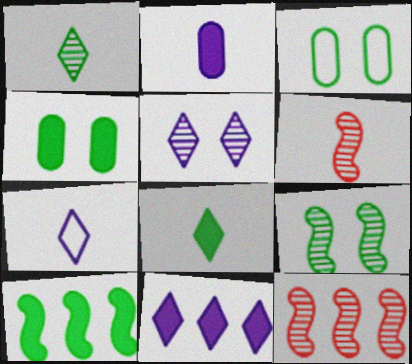[[1, 3, 10], 
[3, 6, 11], 
[4, 7, 12], 
[4, 8, 10], 
[5, 7, 11]]